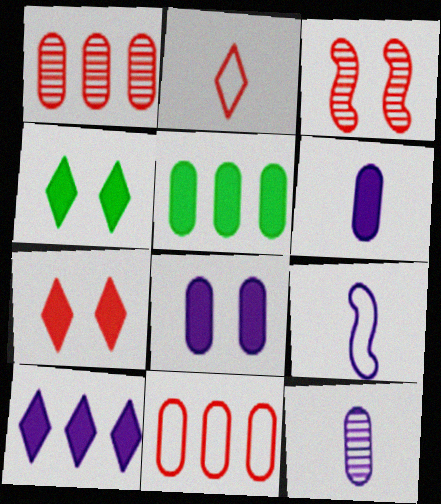[[1, 4, 9]]